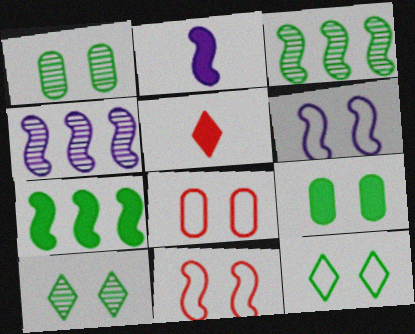[[2, 3, 11], 
[2, 4, 6], 
[6, 8, 12]]